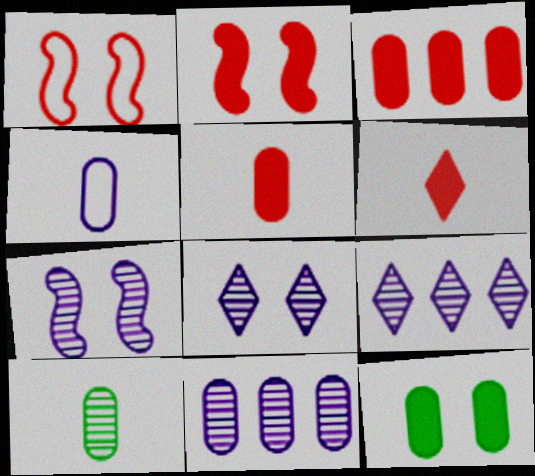[[1, 8, 12], 
[2, 3, 6], 
[4, 5, 10]]